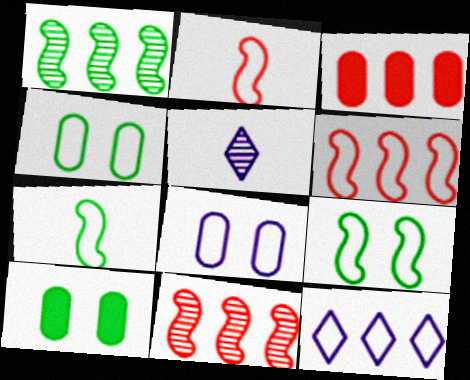[[1, 3, 12], 
[2, 4, 12], 
[3, 5, 9], 
[5, 6, 10]]